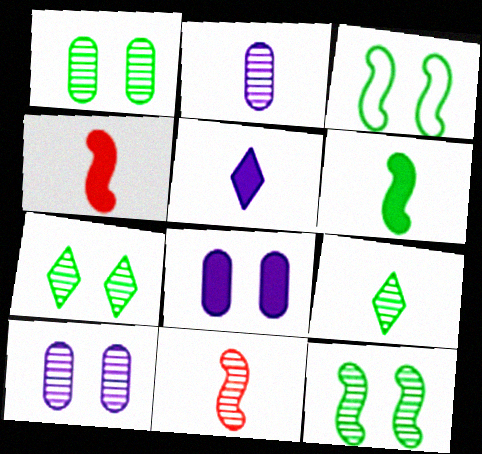[[1, 7, 12], 
[2, 9, 11]]